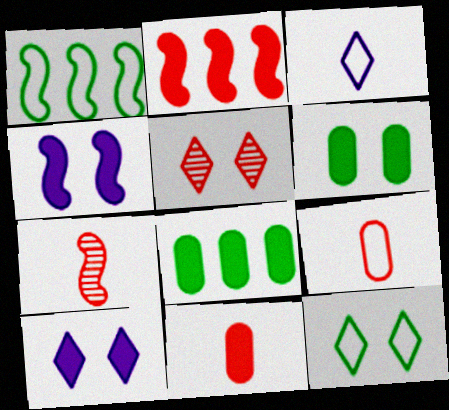[[1, 4, 7], 
[2, 5, 9], 
[5, 10, 12]]